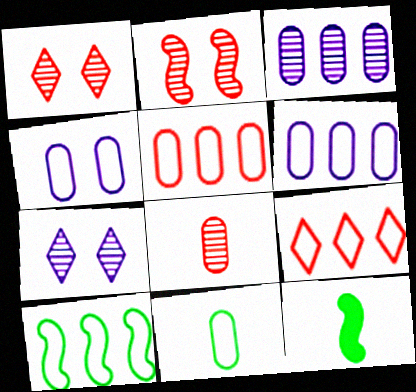[[1, 6, 12], 
[4, 5, 11], 
[5, 7, 12], 
[6, 9, 10]]